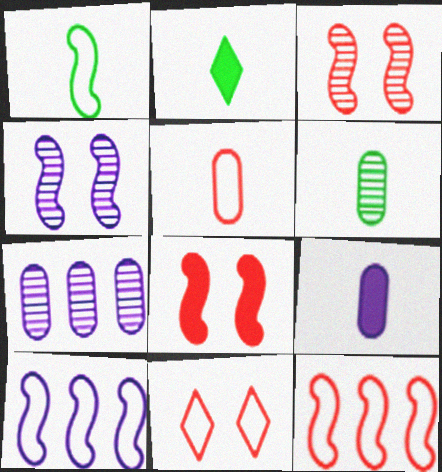[[1, 2, 6], 
[5, 6, 9], 
[5, 11, 12]]